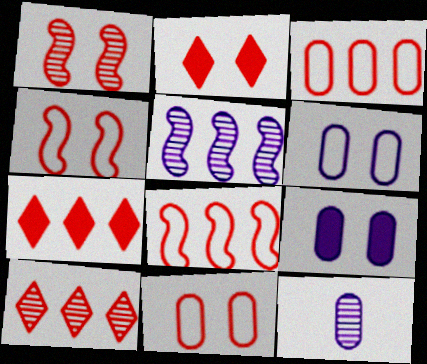[[1, 2, 11]]